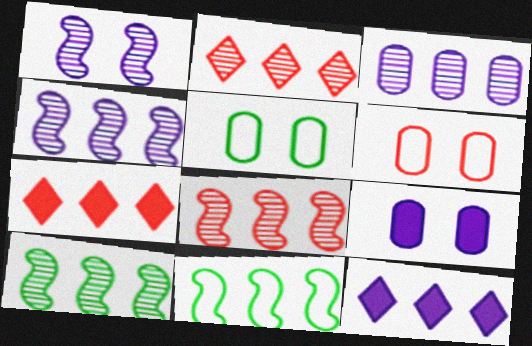[[2, 3, 10], 
[3, 7, 11], 
[4, 8, 10]]